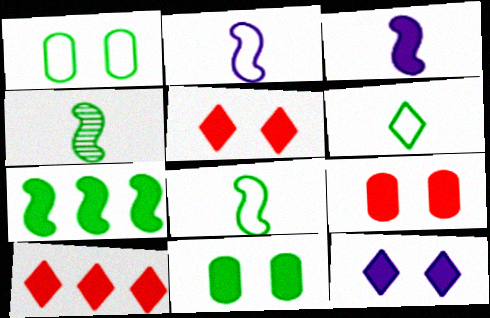[[3, 10, 11]]